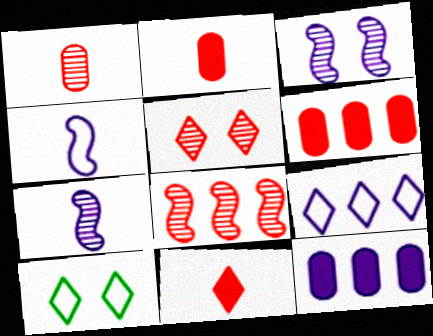[[1, 5, 8], 
[6, 7, 10]]